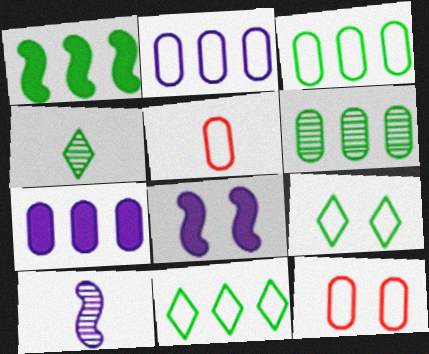[[1, 6, 11]]